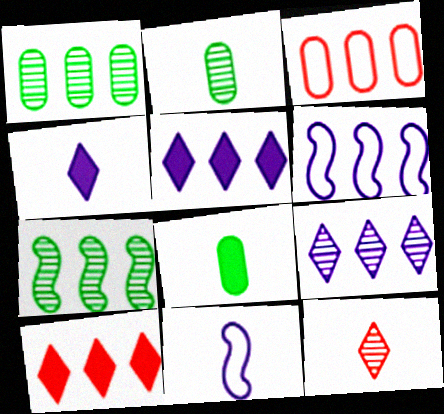[[1, 6, 10], 
[3, 5, 7], 
[8, 11, 12]]